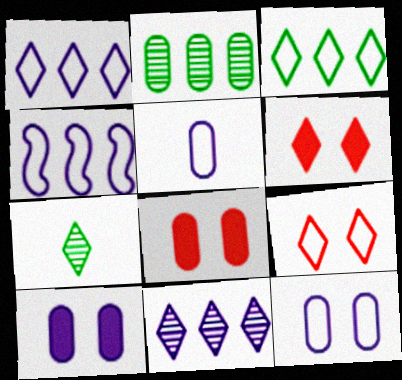[[1, 6, 7], 
[2, 5, 8], 
[4, 7, 8]]